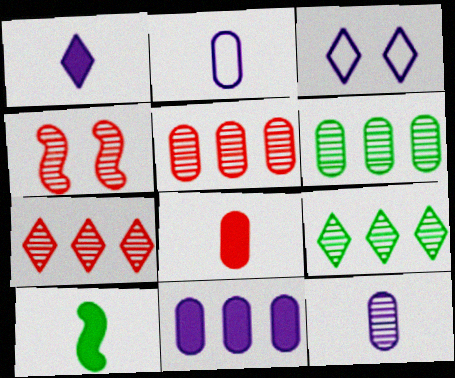[[1, 8, 10], 
[3, 5, 10], 
[4, 9, 12]]